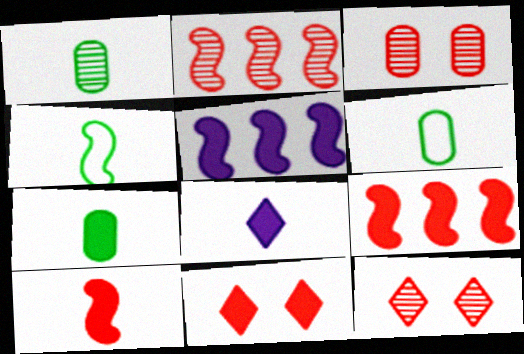[[1, 6, 7], 
[5, 6, 12], 
[5, 7, 11], 
[7, 8, 10]]